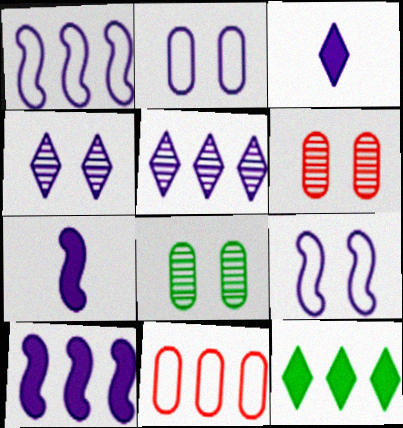[[2, 5, 7]]